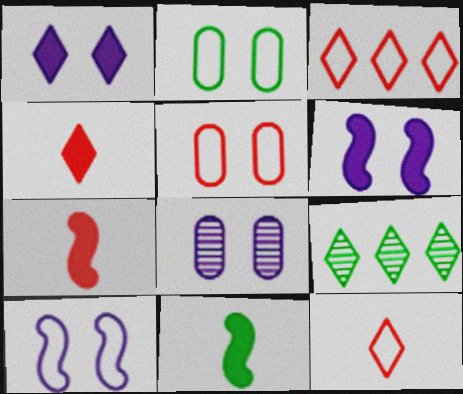[[1, 8, 10], 
[1, 9, 12], 
[2, 9, 11], 
[3, 8, 11]]